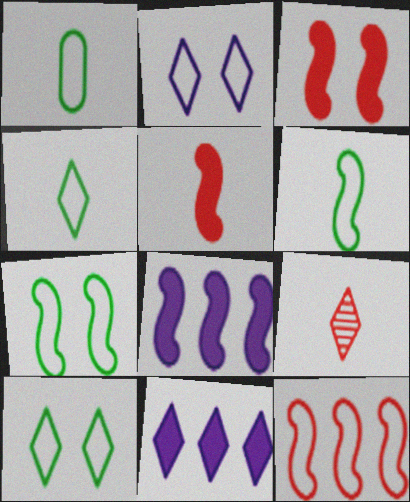[[1, 2, 12], 
[1, 4, 6], 
[9, 10, 11]]